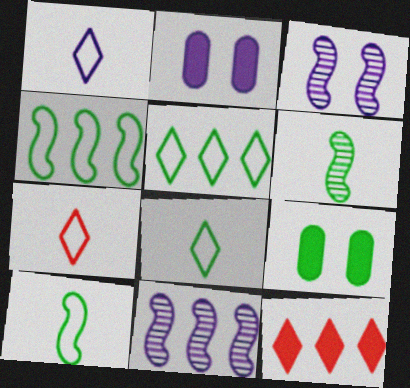[[1, 2, 11], 
[1, 7, 8], 
[5, 6, 9], 
[7, 9, 11]]